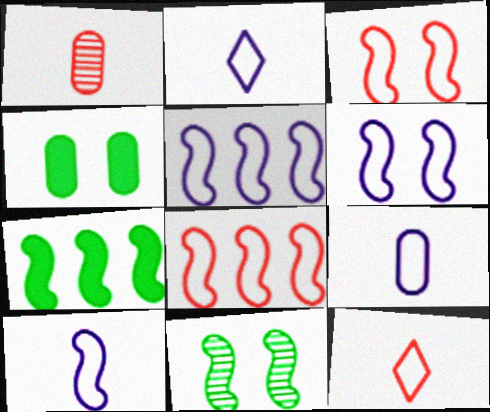[[2, 9, 10], 
[5, 6, 10]]